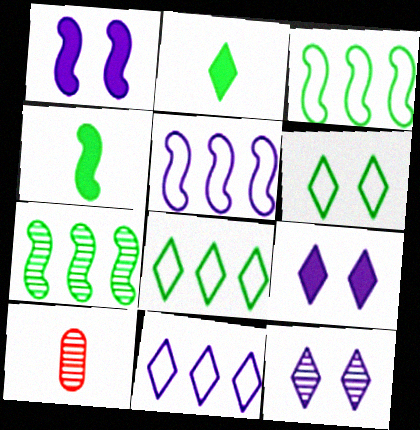[[1, 8, 10], 
[3, 9, 10], 
[7, 10, 12]]